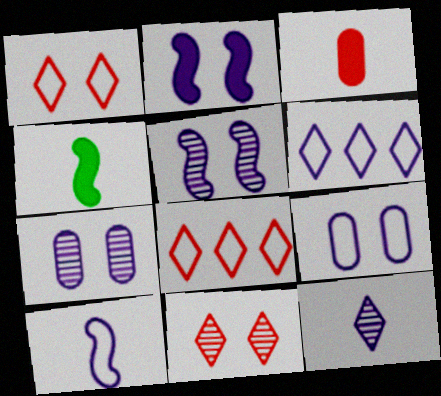[[4, 7, 8], 
[6, 9, 10]]